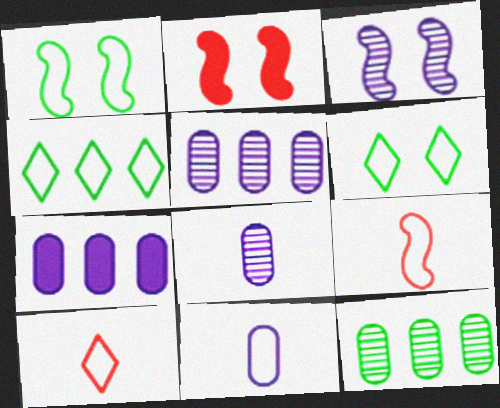[[1, 2, 3], 
[2, 4, 8]]